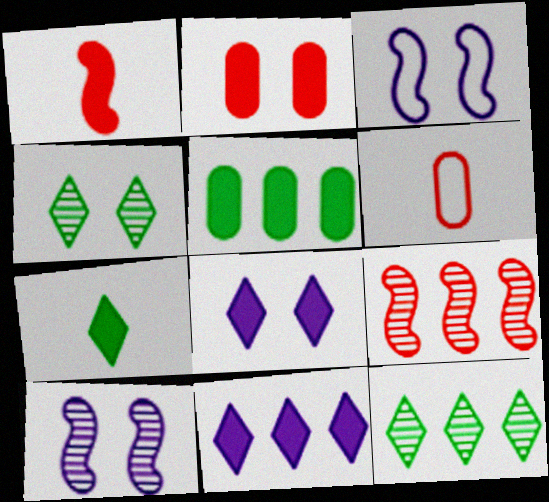[[1, 5, 8], 
[2, 3, 4]]